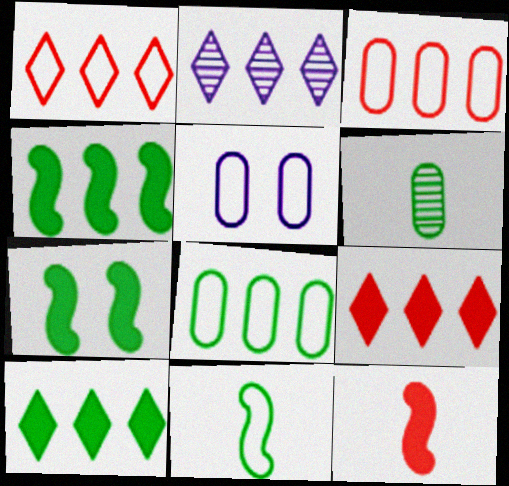[[1, 2, 10], 
[1, 5, 11], 
[2, 3, 4]]